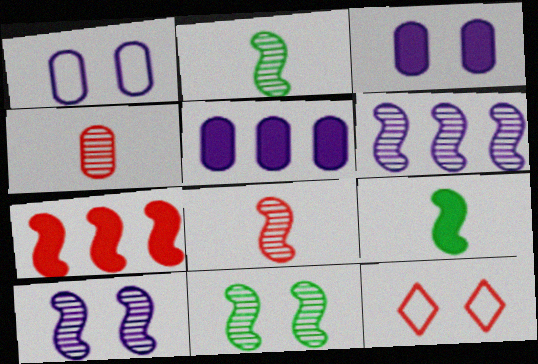[[2, 5, 12], 
[3, 11, 12], 
[4, 7, 12], 
[6, 8, 11]]